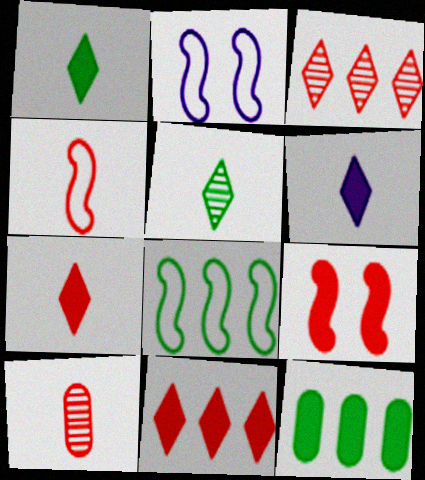[[1, 6, 7], 
[2, 4, 8], 
[4, 7, 10], 
[6, 9, 12]]